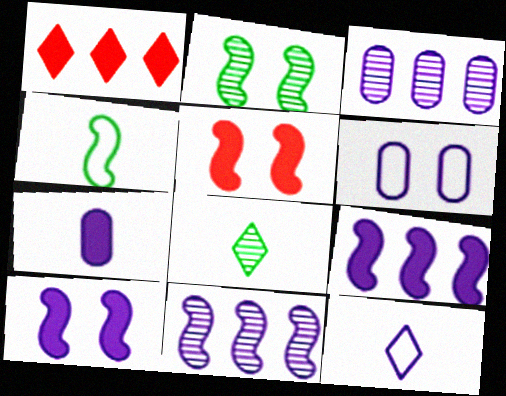[[3, 6, 7], 
[3, 10, 12], 
[4, 5, 11]]